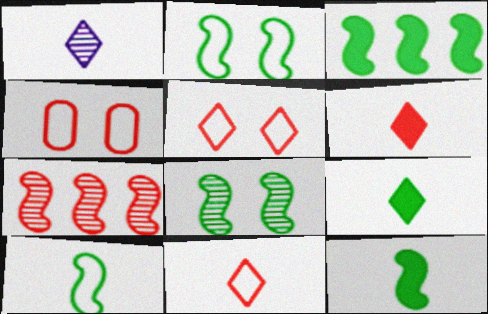[[1, 3, 4], 
[1, 9, 11], 
[3, 8, 10], 
[4, 6, 7]]